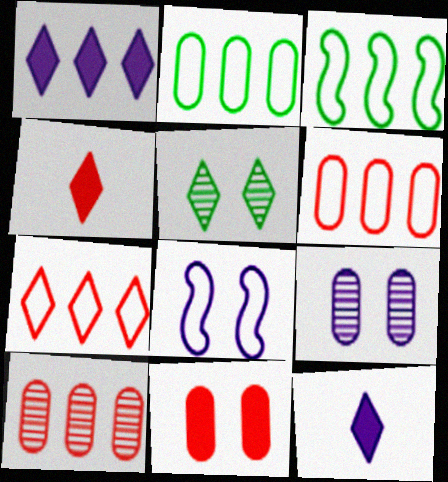[[1, 3, 10], 
[3, 4, 9], 
[5, 7, 12], 
[5, 8, 11]]